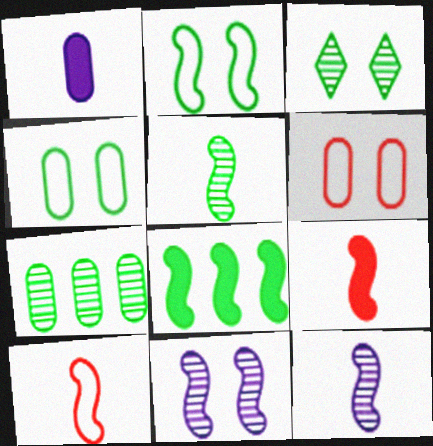[[1, 6, 7], 
[2, 5, 8], 
[3, 5, 7], 
[8, 10, 11]]